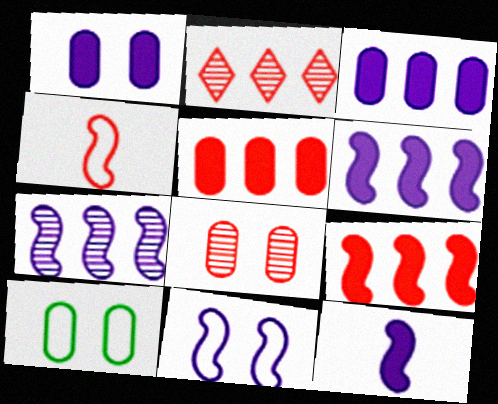[[1, 8, 10], 
[2, 10, 12], 
[7, 11, 12]]